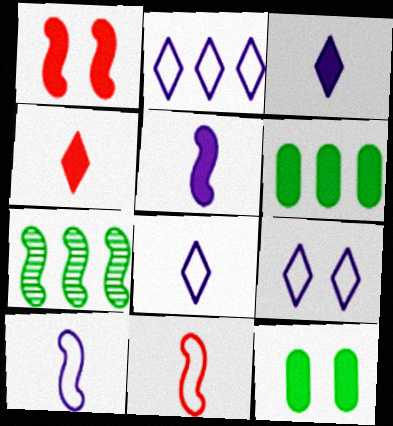[[1, 3, 6], 
[1, 7, 10], 
[2, 8, 9]]